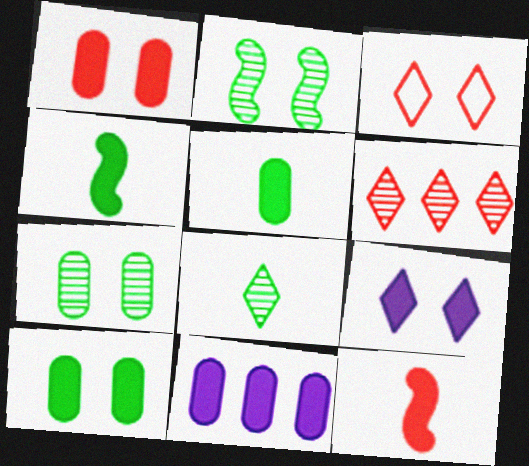[[1, 5, 11]]